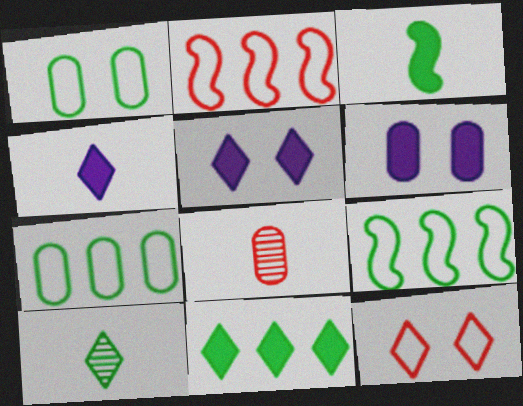[[2, 6, 10], 
[5, 8, 9], 
[6, 7, 8]]